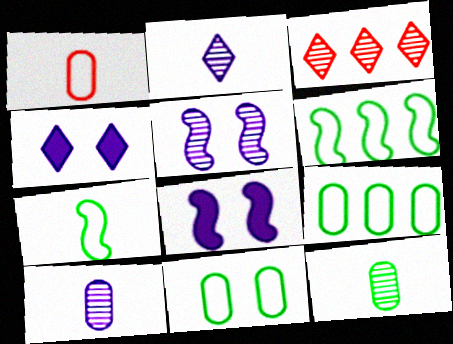[[3, 5, 12]]